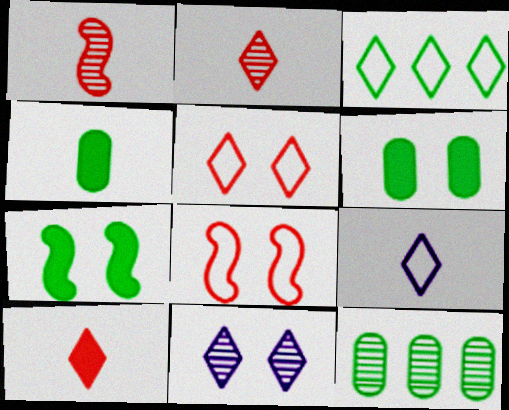[[1, 4, 9], 
[1, 11, 12], 
[3, 5, 9], 
[3, 10, 11], 
[6, 8, 11]]